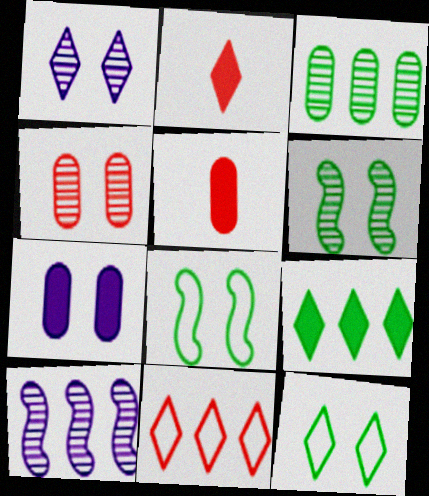[[1, 4, 6], 
[5, 10, 12]]